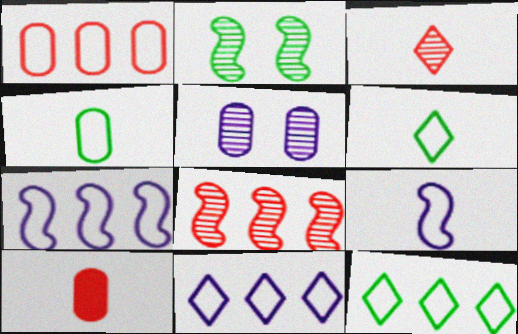[[1, 7, 12], 
[2, 10, 11]]